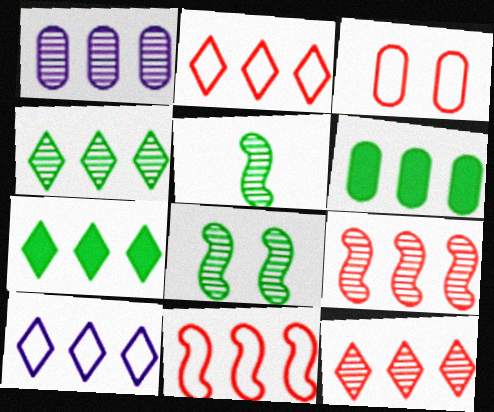[[1, 4, 9], 
[1, 7, 11], 
[6, 9, 10], 
[7, 10, 12]]